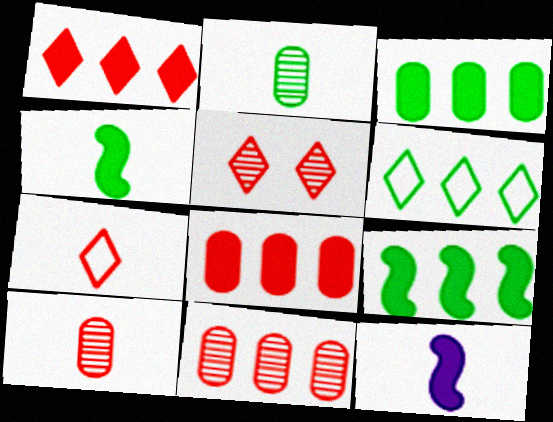[[1, 5, 7], 
[2, 7, 12]]